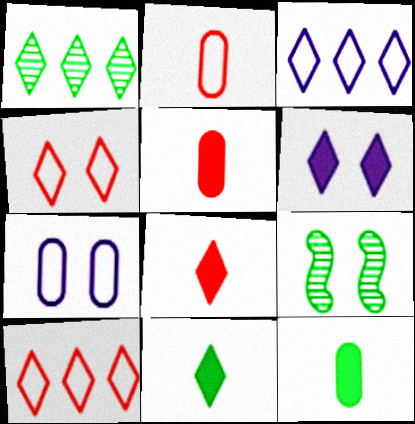[[3, 5, 9]]